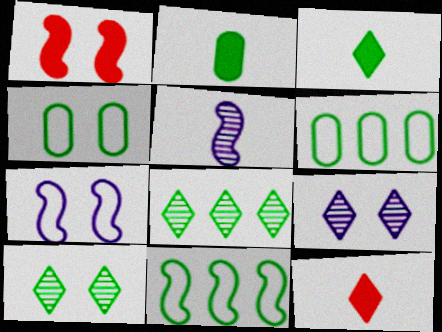[[1, 4, 9], 
[1, 5, 11], 
[2, 10, 11]]